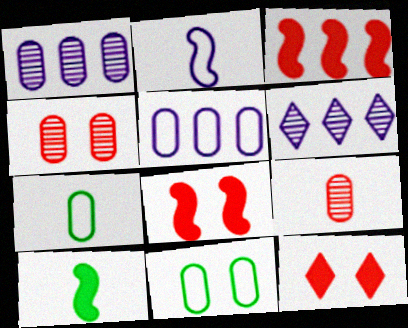[[6, 7, 8]]